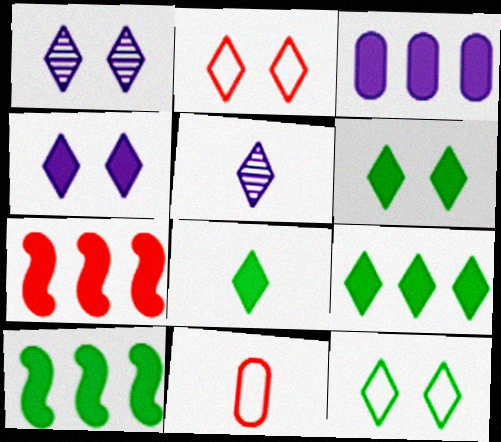[[1, 2, 6], 
[1, 10, 11], 
[2, 5, 9], 
[3, 7, 9], 
[6, 8, 9]]